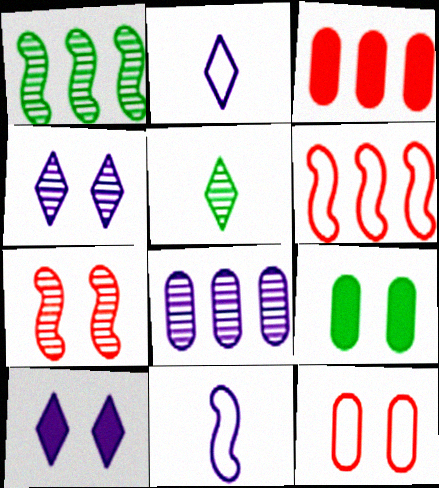[[5, 7, 8], 
[8, 10, 11]]